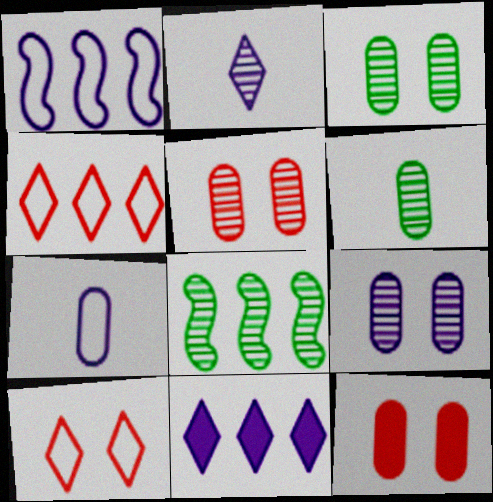[[2, 5, 8], 
[3, 5, 9]]